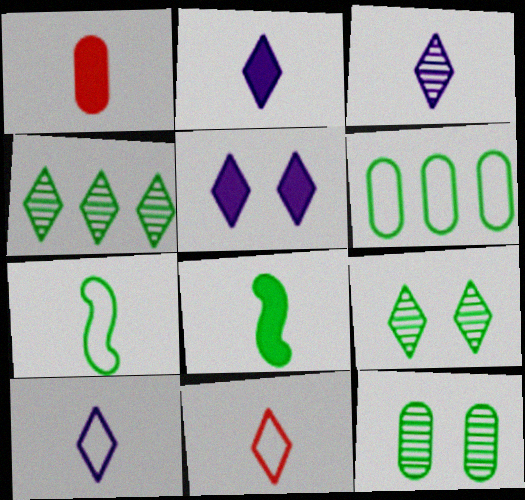[[1, 2, 8], 
[1, 3, 7], 
[2, 3, 10], 
[4, 5, 11], 
[6, 8, 9]]